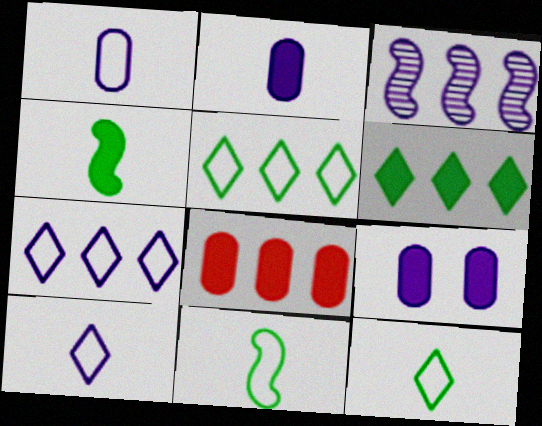[[3, 5, 8], 
[3, 9, 10]]